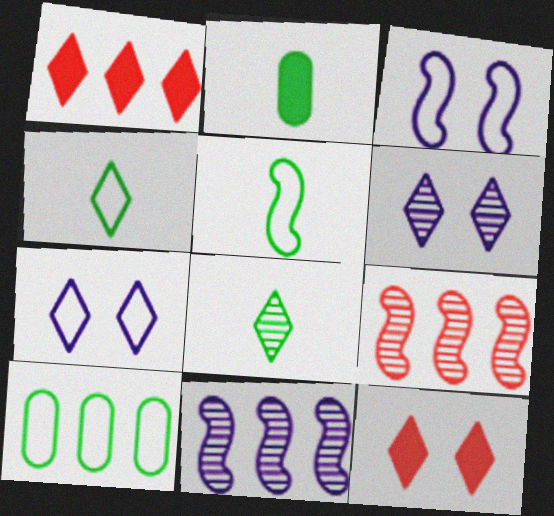[[1, 4, 6], 
[1, 7, 8], 
[1, 10, 11], 
[2, 5, 8], 
[2, 7, 9]]